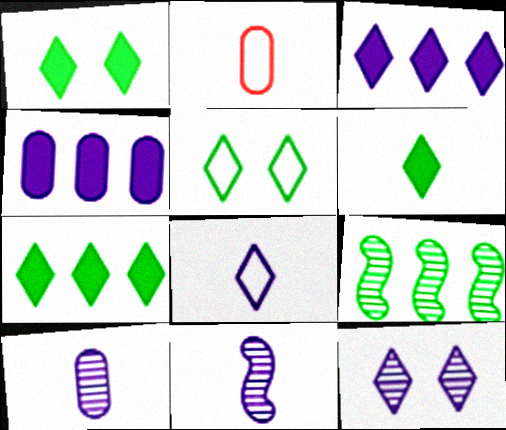[[1, 6, 7], 
[2, 6, 11], 
[3, 8, 12]]